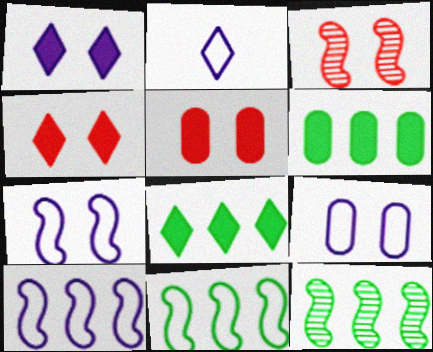[[2, 3, 6], 
[2, 5, 12], 
[2, 9, 10]]